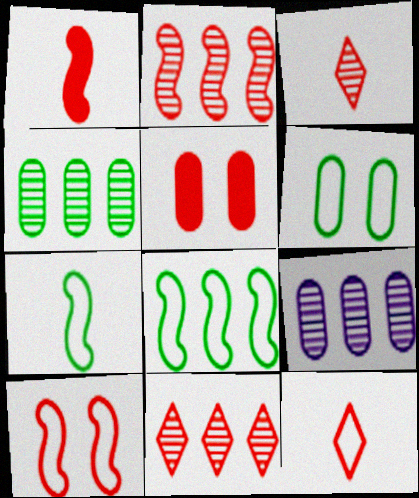[[1, 2, 10], 
[2, 5, 12]]